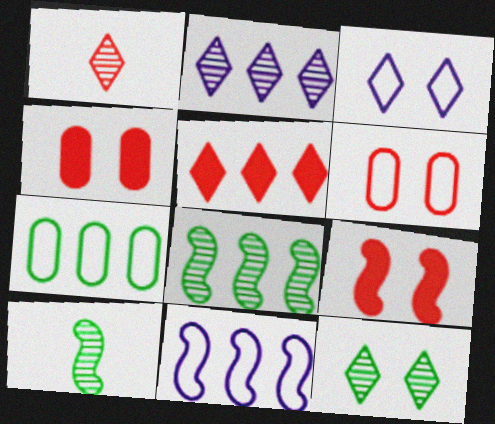[[1, 2, 12], 
[9, 10, 11]]